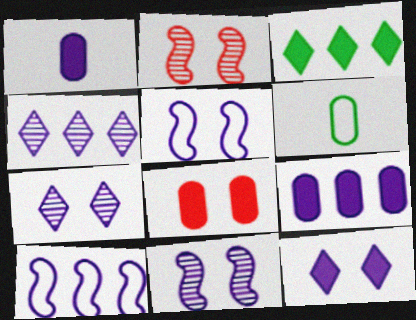[[1, 4, 5], 
[1, 7, 10], 
[4, 9, 10]]